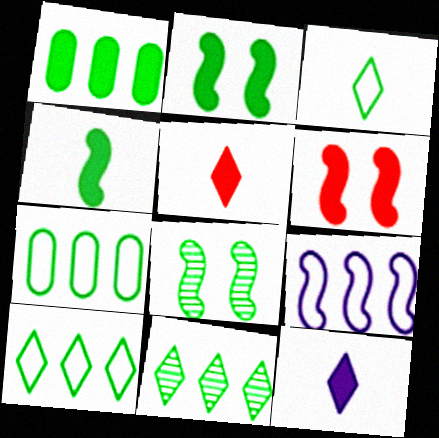[[1, 3, 8], 
[1, 6, 12]]